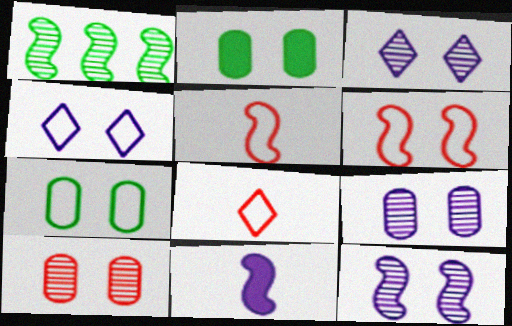[[1, 6, 11], 
[2, 3, 6], 
[3, 9, 12], 
[4, 6, 7]]